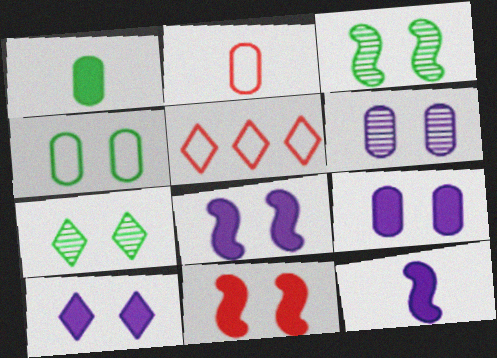[[8, 9, 10]]